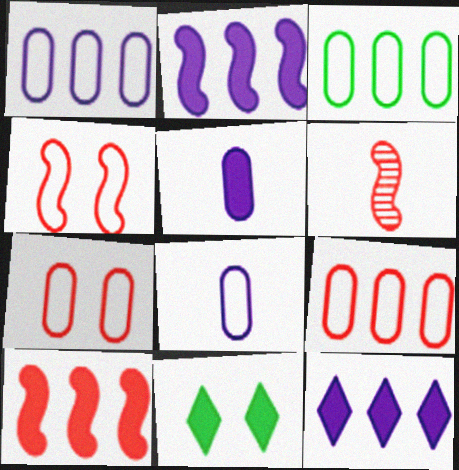[[1, 3, 9], 
[1, 6, 11], 
[3, 7, 8], 
[4, 6, 10], 
[5, 10, 11]]